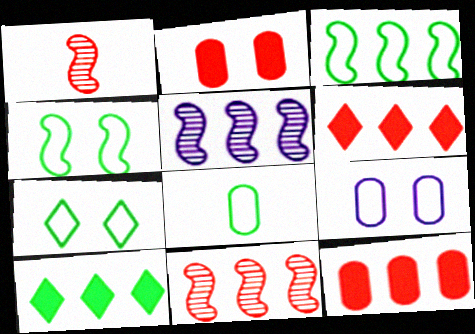[[1, 9, 10], 
[3, 7, 8]]